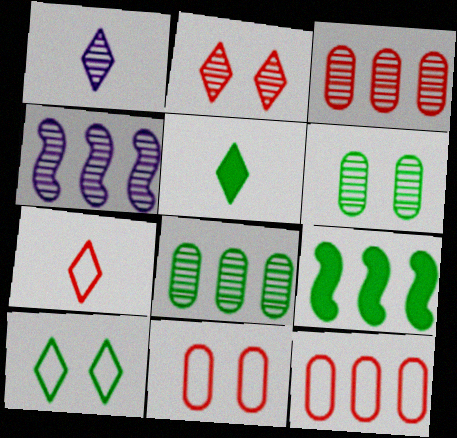[[1, 5, 7], 
[1, 9, 11], 
[4, 5, 11]]